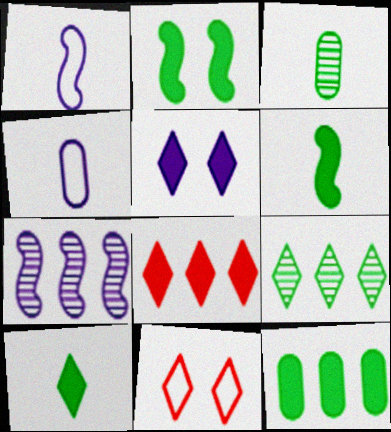[[2, 10, 12], 
[4, 5, 7], 
[5, 8, 10]]